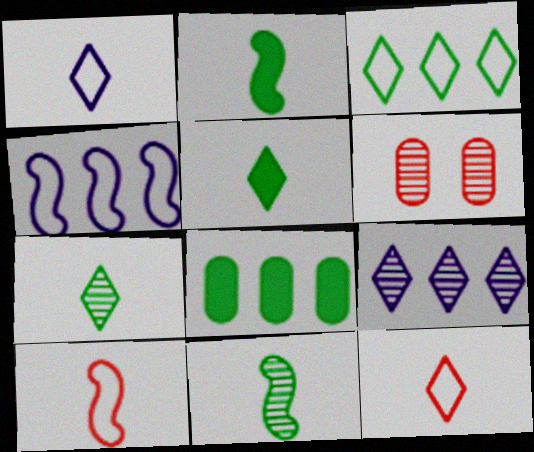[[4, 5, 6], 
[6, 9, 11]]